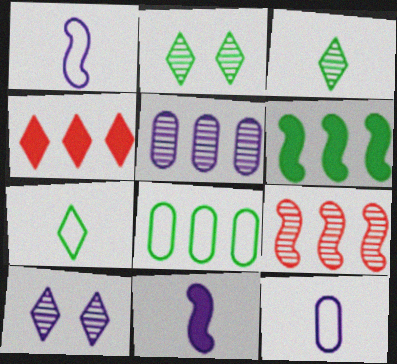[[4, 7, 10]]